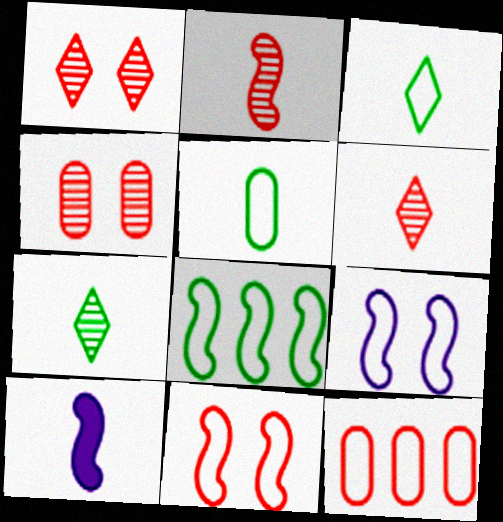[[3, 9, 12], 
[5, 6, 10]]